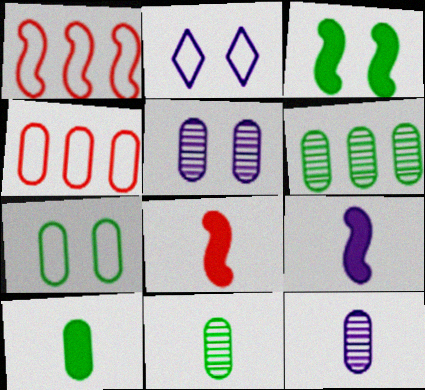[[2, 6, 8], 
[4, 5, 10], 
[6, 7, 10]]